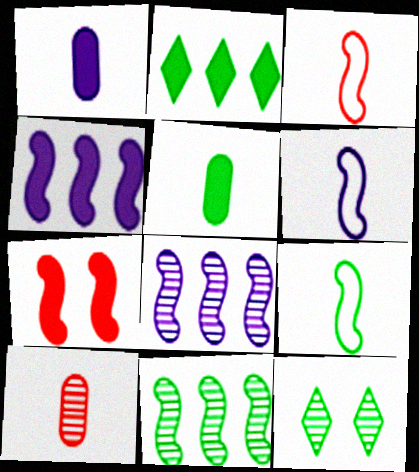[[1, 2, 7], 
[3, 6, 9], 
[6, 7, 11], 
[7, 8, 9], 
[8, 10, 12]]